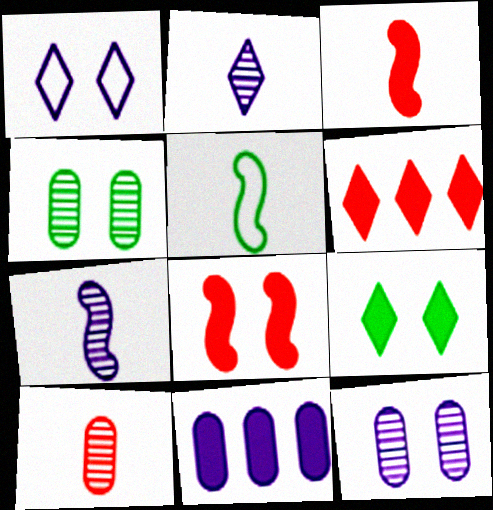[[1, 4, 8], 
[1, 7, 11], 
[3, 5, 7], 
[3, 9, 11], 
[5, 6, 12]]